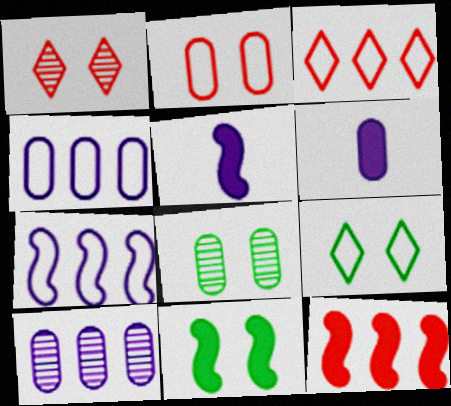[[3, 5, 8], 
[5, 11, 12], 
[8, 9, 11]]